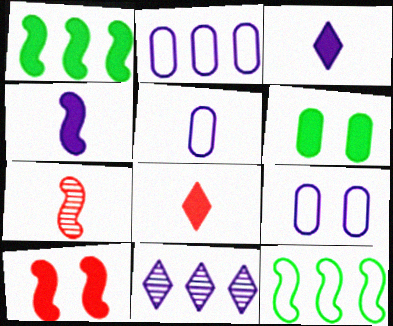[[1, 4, 10], 
[2, 5, 9], 
[4, 9, 11]]